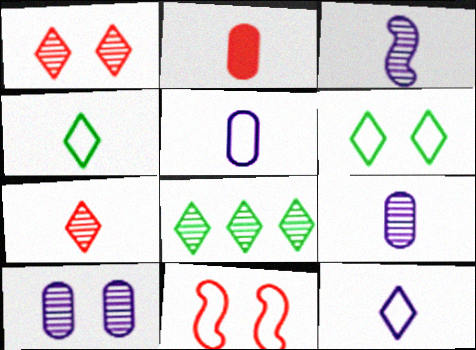[[2, 3, 4]]